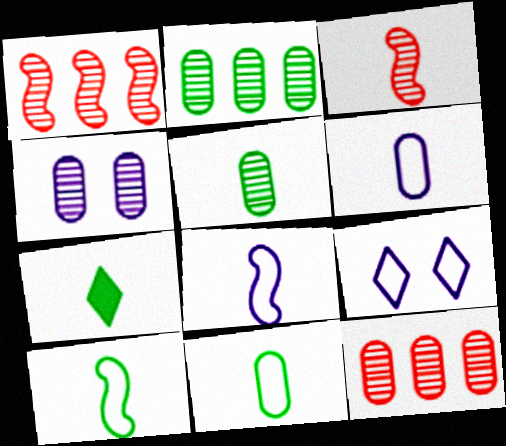[[3, 6, 7], 
[4, 5, 12], 
[5, 7, 10]]